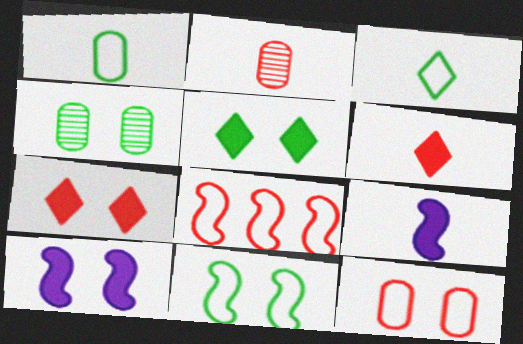[[2, 3, 9], 
[2, 7, 8], 
[4, 5, 11]]